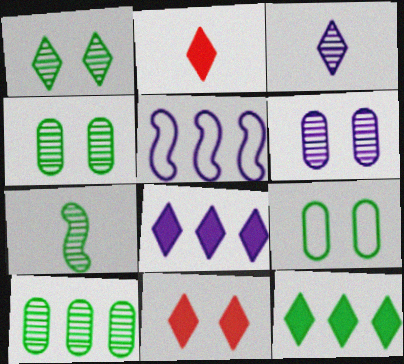[[1, 7, 10], 
[2, 4, 5], 
[7, 9, 12]]